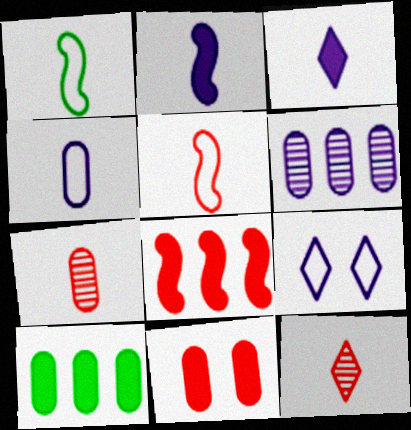[[1, 3, 7], 
[2, 6, 9]]